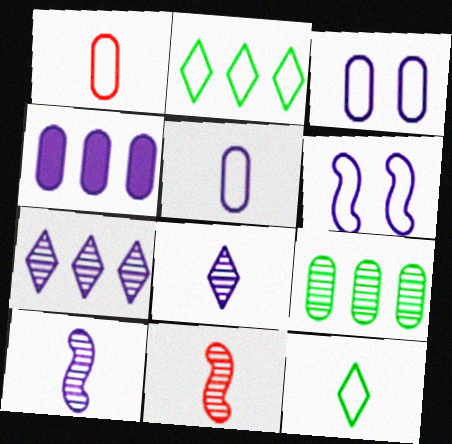[[1, 2, 6], 
[4, 6, 8]]